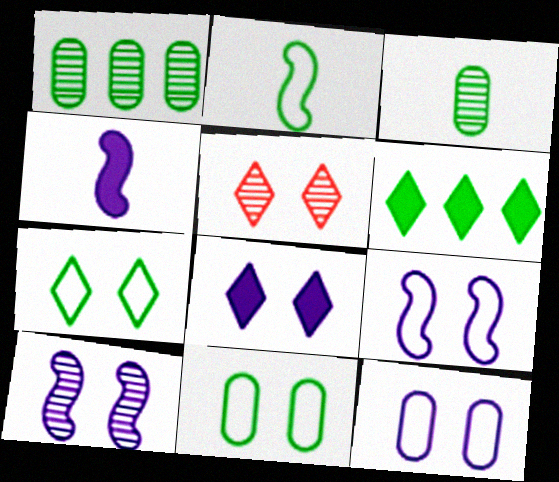[[5, 7, 8], 
[8, 10, 12]]